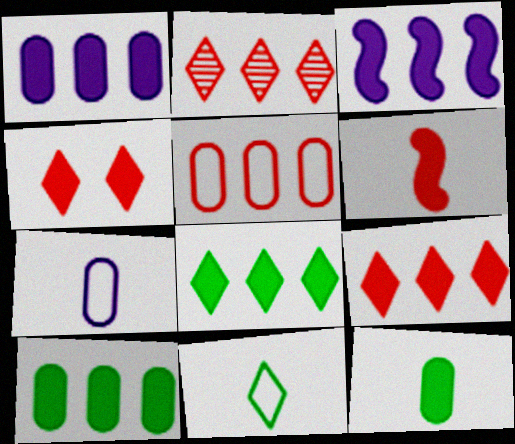[[3, 4, 12], 
[3, 9, 10]]